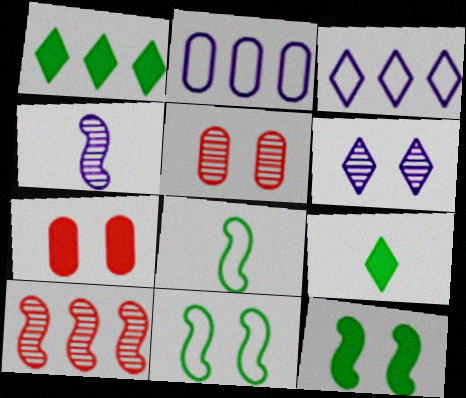[[1, 2, 10], 
[6, 7, 11]]